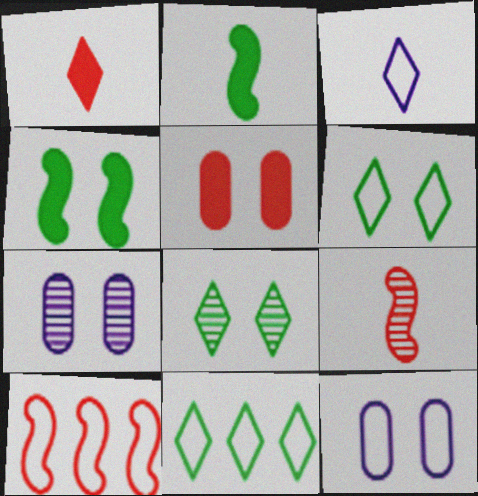[]